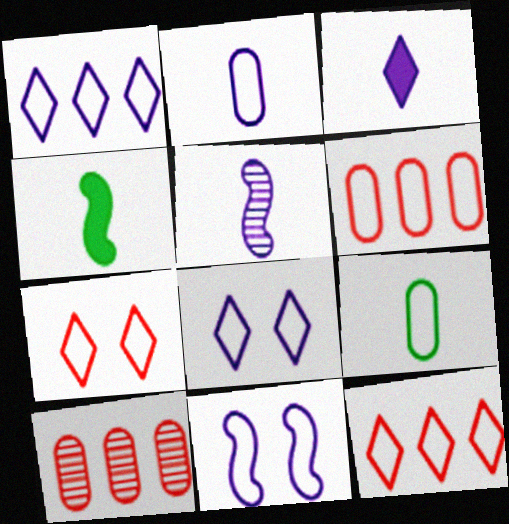[[1, 2, 11], 
[2, 3, 5], 
[4, 8, 10], 
[9, 11, 12]]